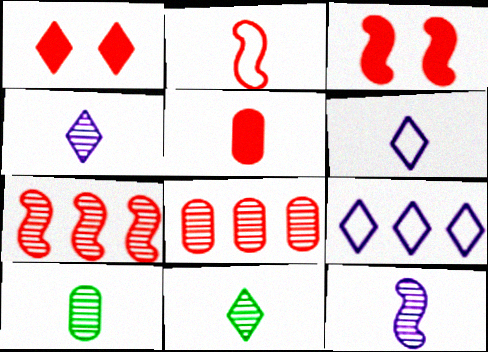[[1, 2, 8], 
[1, 9, 11], 
[2, 3, 7], 
[3, 9, 10]]